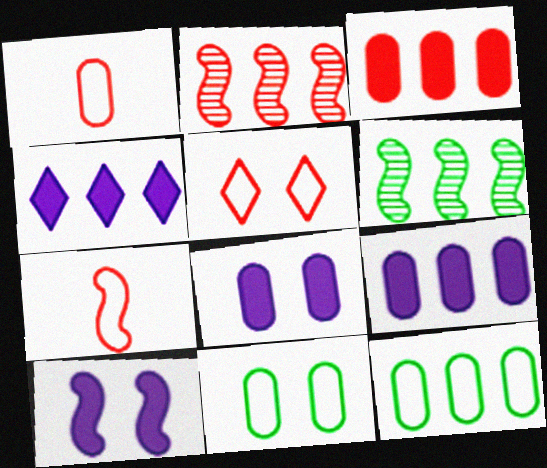[[2, 4, 12], 
[6, 7, 10]]